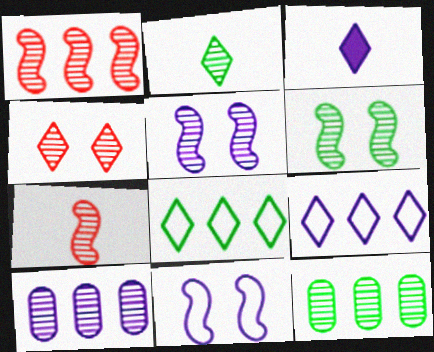[[2, 6, 12], 
[3, 4, 8], 
[3, 10, 11]]